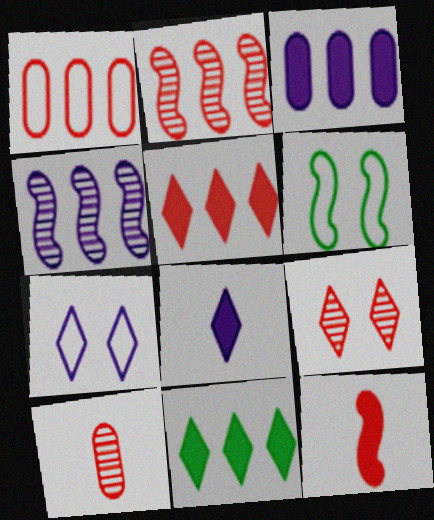[[1, 2, 5], 
[1, 4, 11], 
[1, 9, 12], 
[2, 9, 10], 
[4, 6, 12]]